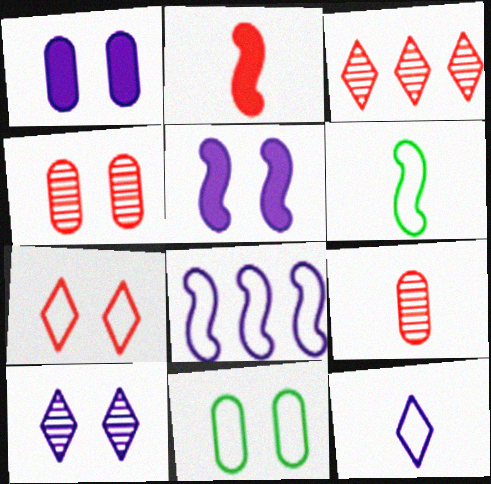[[1, 3, 6], 
[1, 4, 11]]